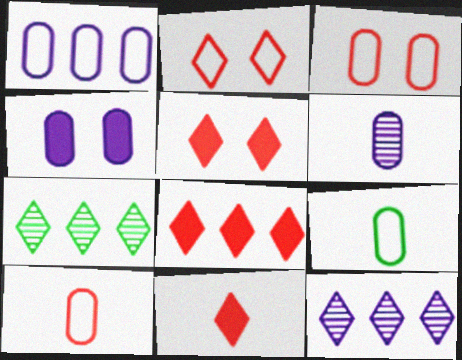[[1, 3, 9], 
[1, 4, 6], 
[5, 8, 11]]